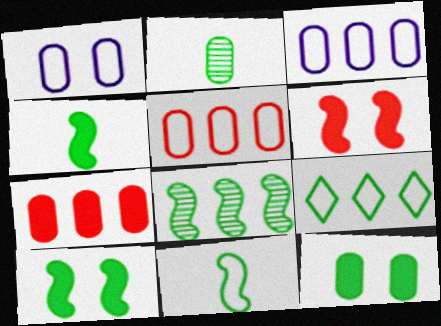[[1, 2, 7], 
[2, 9, 10], 
[8, 10, 11]]